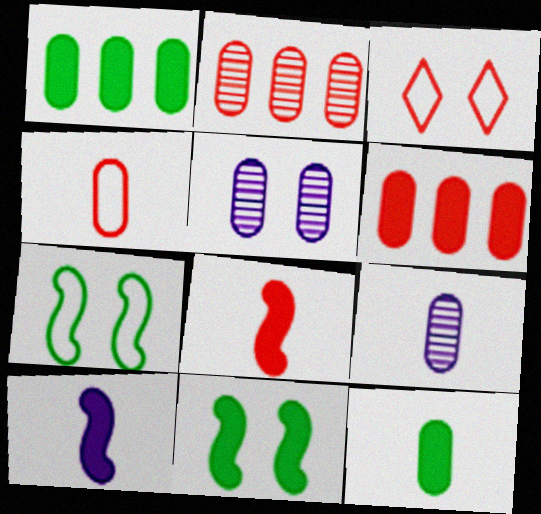[[1, 4, 5], 
[2, 3, 8], 
[3, 5, 11], 
[4, 9, 12]]